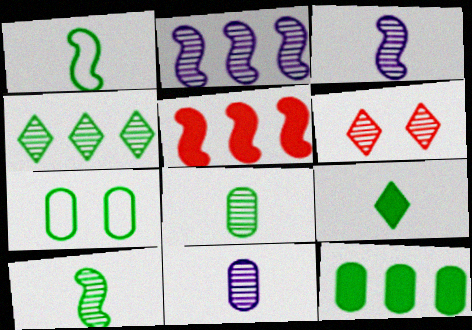[[1, 8, 9], 
[2, 6, 8], 
[7, 8, 12]]